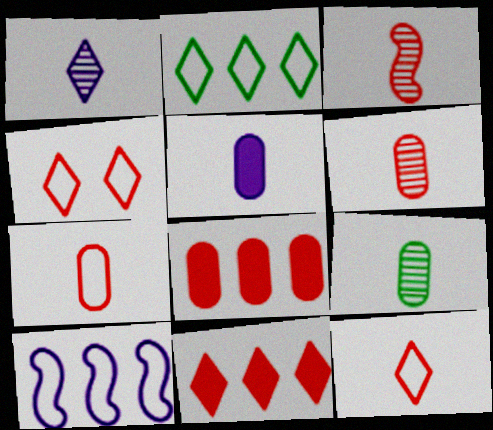[[1, 3, 9], 
[3, 4, 8], 
[5, 7, 9]]